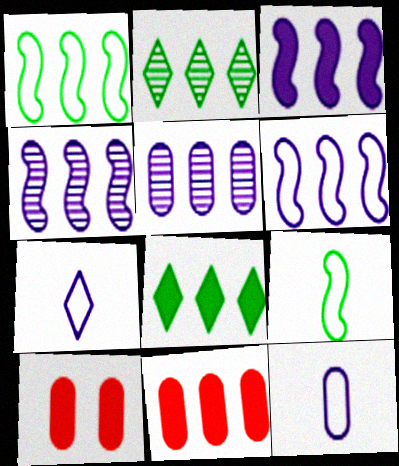[[2, 6, 11], 
[3, 4, 6], 
[3, 8, 11]]